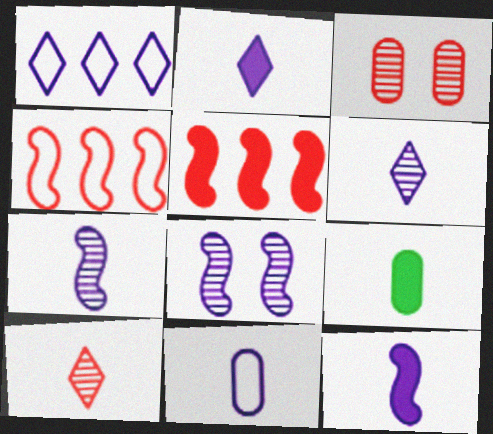[[2, 7, 11], 
[6, 11, 12]]